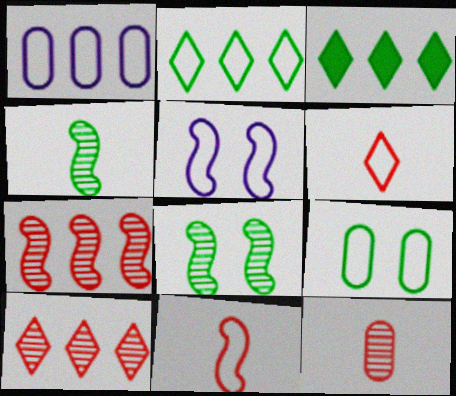[[1, 3, 7], 
[3, 4, 9], 
[3, 5, 12]]